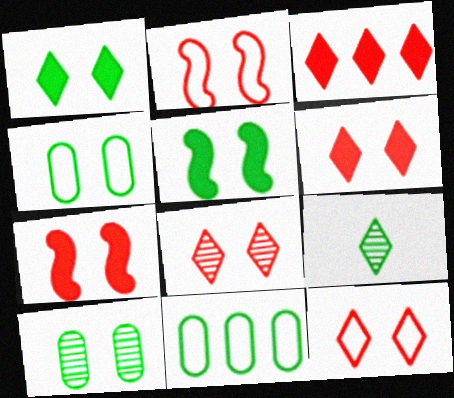[[5, 9, 11], 
[6, 8, 12]]